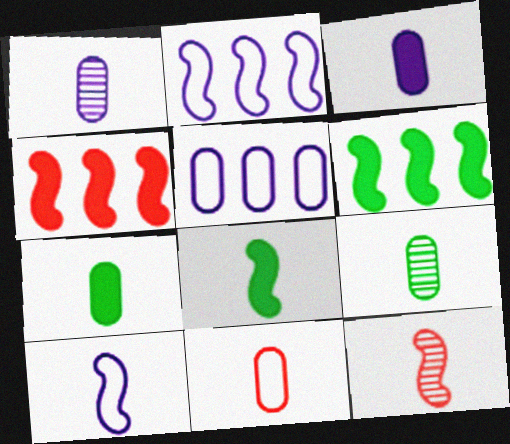[[1, 7, 11], 
[3, 9, 11], 
[8, 10, 12]]